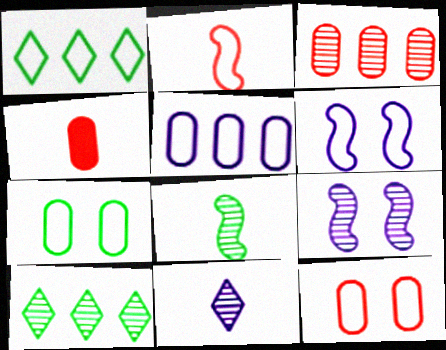[[1, 4, 9], 
[3, 4, 12], 
[4, 6, 10]]